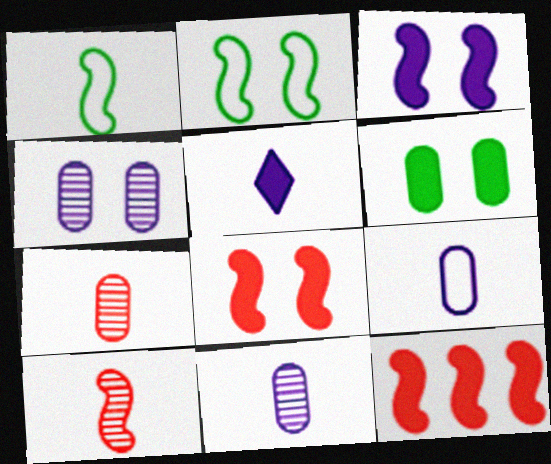[[1, 5, 7], 
[5, 6, 12]]